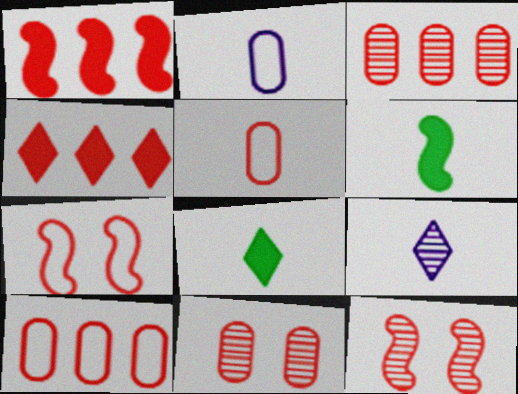[[4, 5, 12], 
[5, 6, 9]]